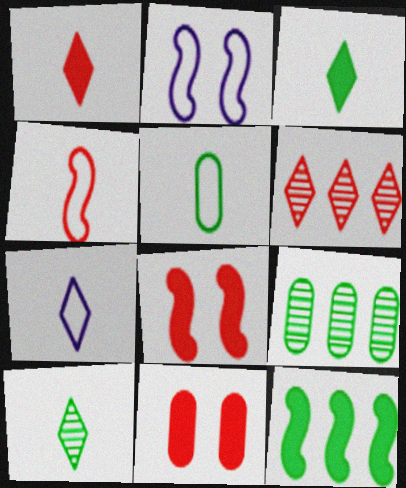[[1, 2, 9], 
[1, 7, 10], 
[4, 5, 7], 
[4, 6, 11], 
[7, 8, 9]]